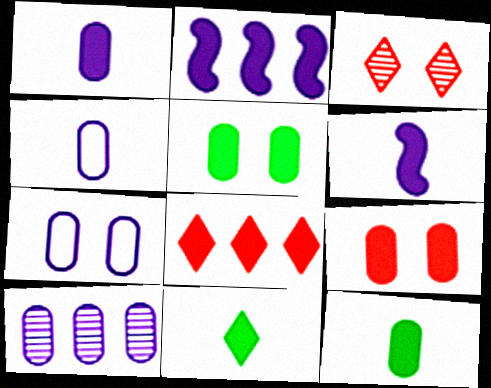[[1, 7, 10], 
[2, 9, 11], 
[5, 6, 8]]